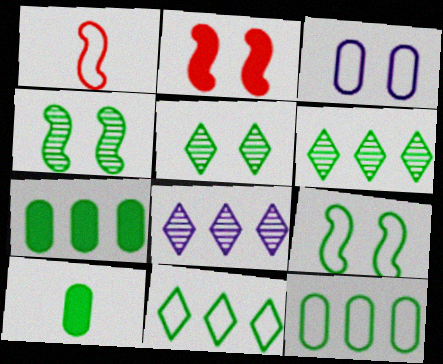[[1, 3, 11], 
[2, 3, 5], 
[4, 10, 11], 
[6, 9, 10]]